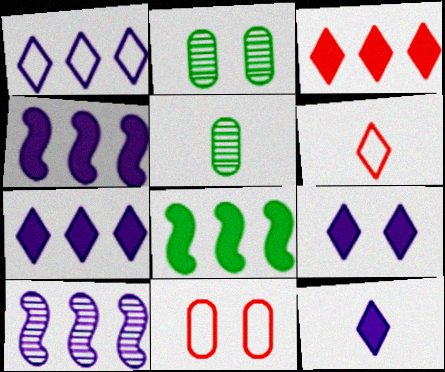[[2, 4, 6], 
[7, 9, 12]]